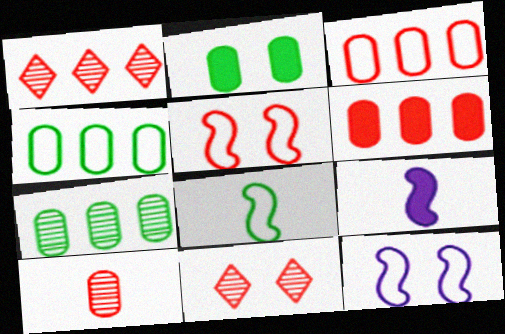[[2, 11, 12], 
[4, 9, 11]]